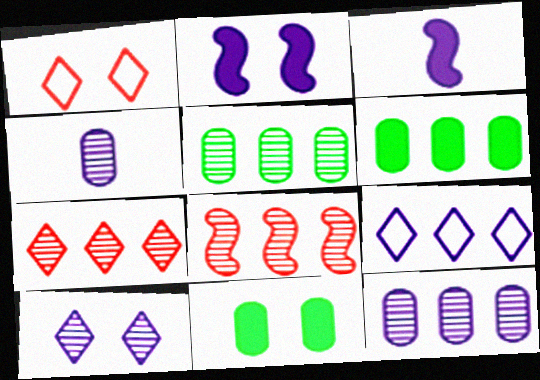[[1, 3, 5], 
[2, 4, 9], 
[6, 8, 9]]